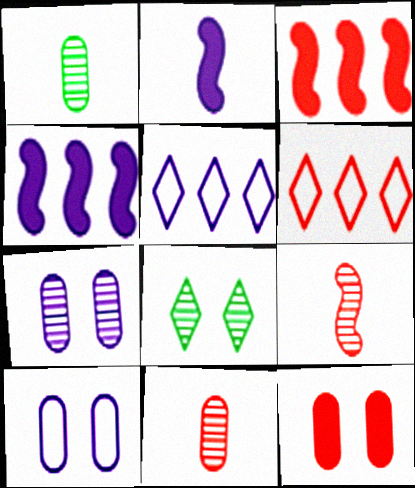[[2, 5, 7], 
[6, 9, 12]]